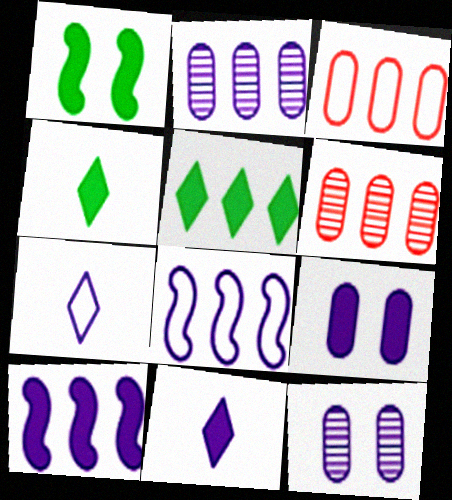[[1, 6, 7], 
[5, 6, 8], 
[7, 10, 12], 
[8, 11, 12], 
[9, 10, 11]]